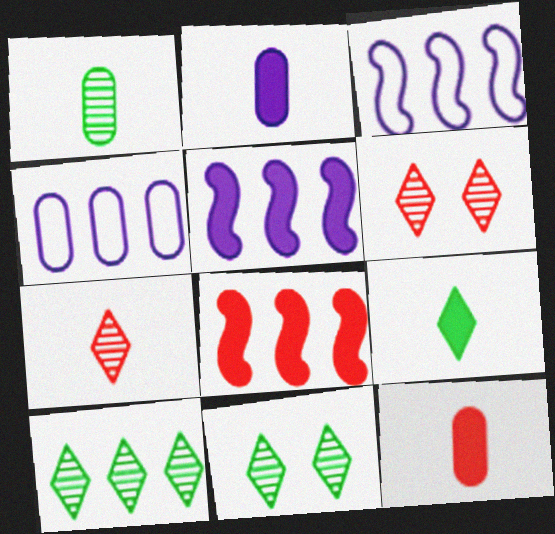[[3, 11, 12], 
[4, 8, 10]]